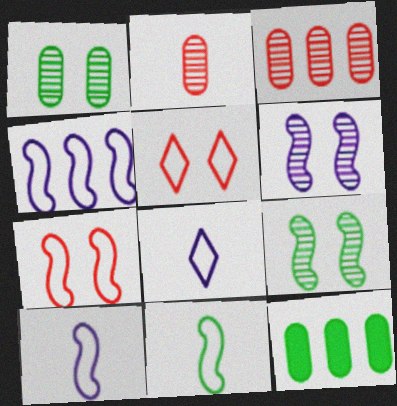[[4, 7, 11]]